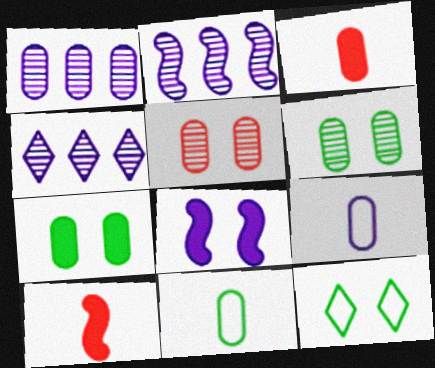[[1, 2, 4], 
[1, 10, 12], 
[2, 3, 12], 
[4, 8, 9], 
[5, 8, 12]]